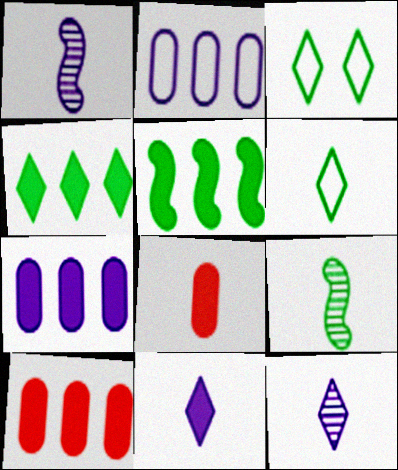[[1, 3, 10], 
[1, 6, 8]]